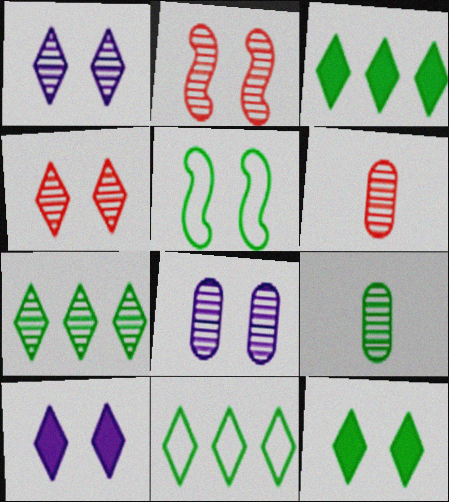[[3, 5, 9], 
[3, 7, 11]]